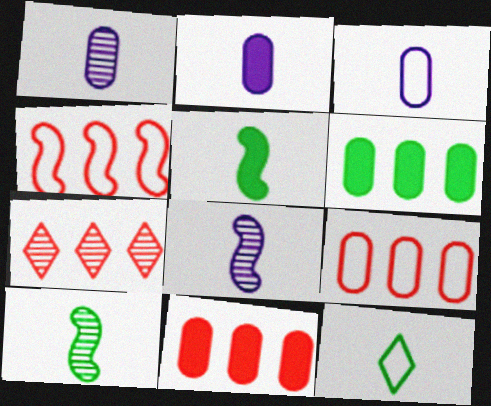[[1, 2, 3], 
[4, 7, 11]]